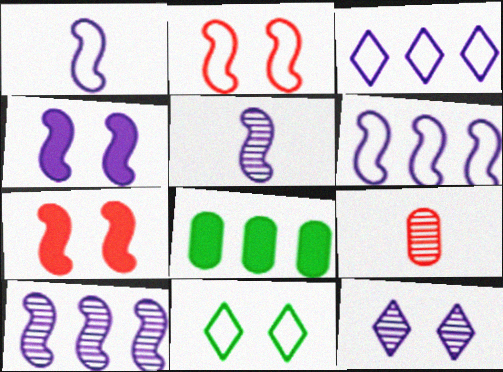[[1, 4, 10], 
[4, 5, 6]]